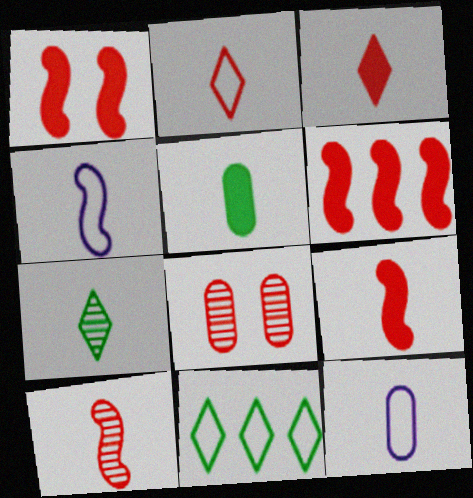[[1, 6, 9], 
[2, 6, 8], 
[7, 9, 12]]